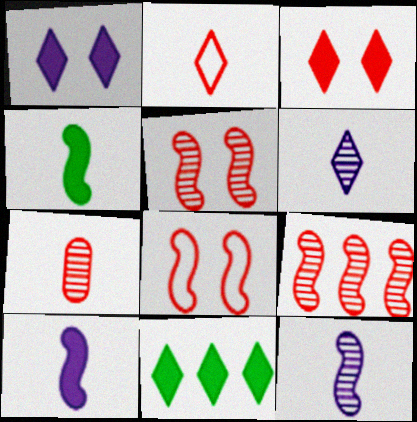[]